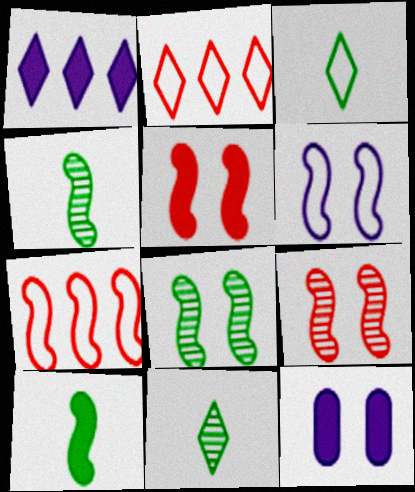[[2, 4, 12], 
[5, 6, 8], 
[7, 11, 12]]